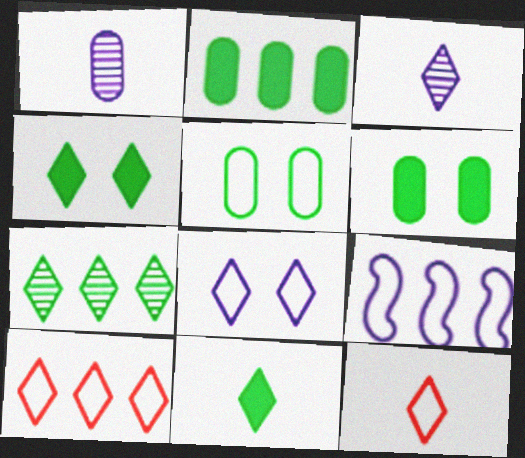[[3, 4, 10], 
[3, 11, 12], 
[5, 9, 12]]